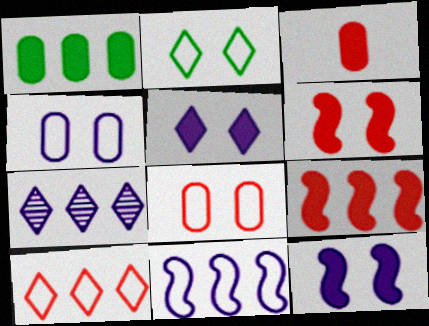[]